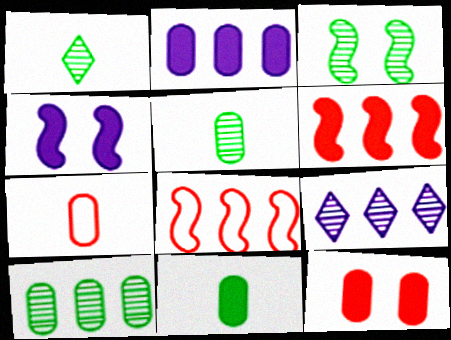[[1, 3, 10], 
[2, 11, 12]]